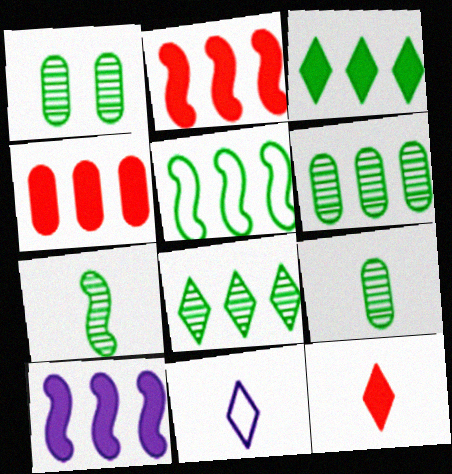[[1, 2, 11], 
[1, 6, 9], 
[1, 7, 8], 
[3, 4, 10], 
[3, 5, 6]]